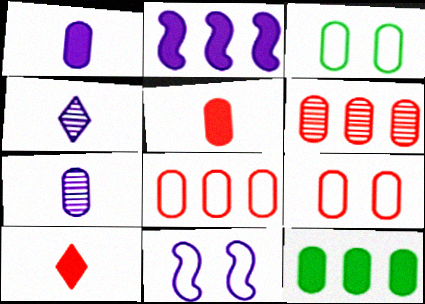[[1, 3, 6], 
[5, 6, 9], 
[7, 9, 12]]